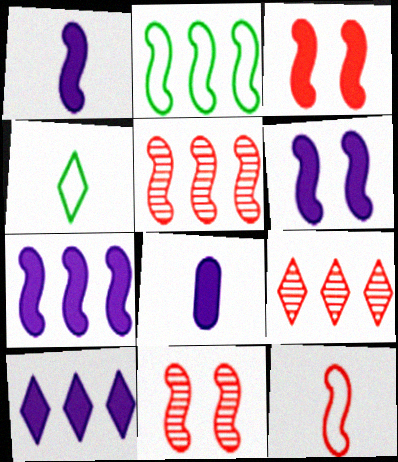[[1, 2, 11], 
[1, 6, 7], 
[2, 5, 7], 
[3, 5, 12], 
[6, 8, 10]]